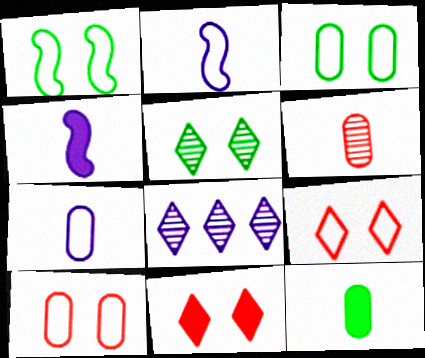[[6, 7, 12]]